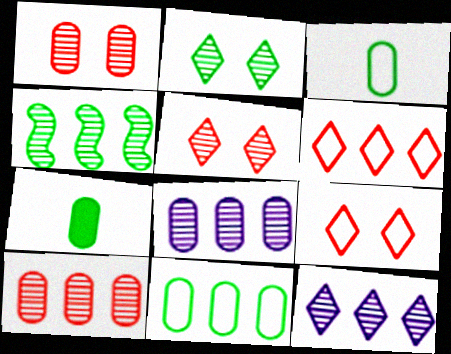[[4, 10, 12]]